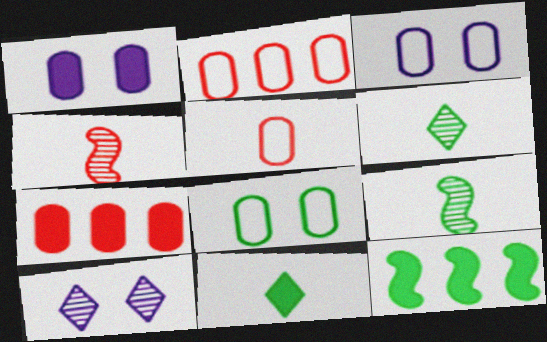[[5, 10, 12], 
[6, 8, 12]]